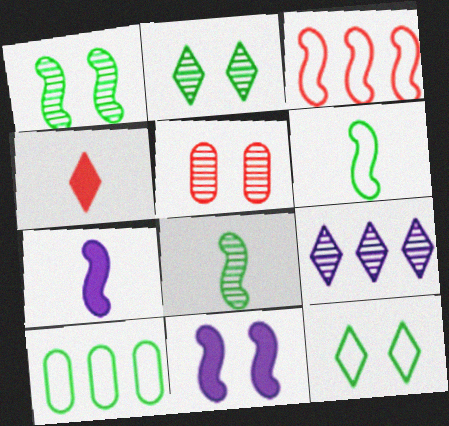[[1, 3, 7], 
[3, 4, 5], 
[3, 8, 11], 
[4, 9, 12], 
[5, 8, 9], 
[5, 11, 12], 
[6, 10, 12]]